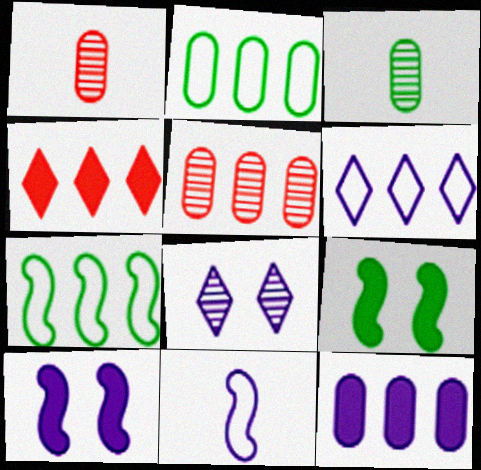[[1, 6, 9], 
[2, 5, 12], 
[8, 11, 12]]